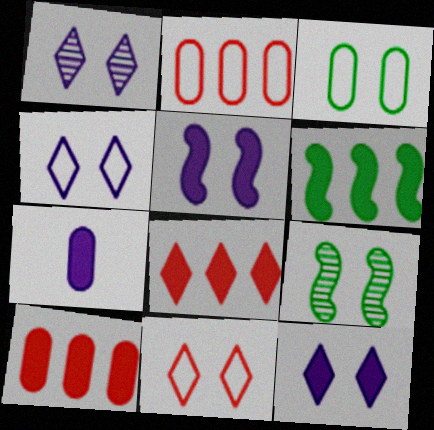[[1, 4, 12]]